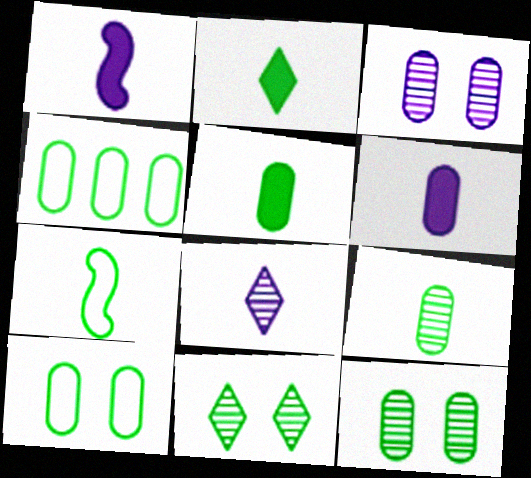[[2, 7, 9], 
[4, 5, 12]]